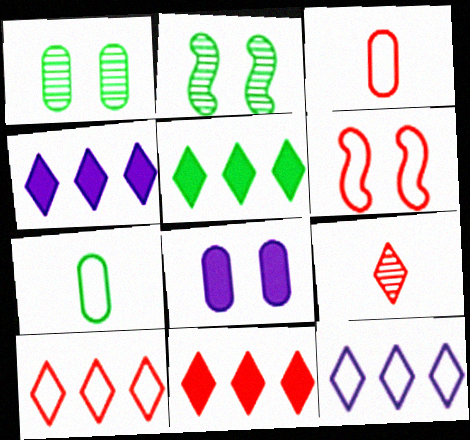[[2, 3, 4], 
[2, 5, 7], 
[3, 6, 10], 
[4, 5, 11], 
[6, 7, 12]]